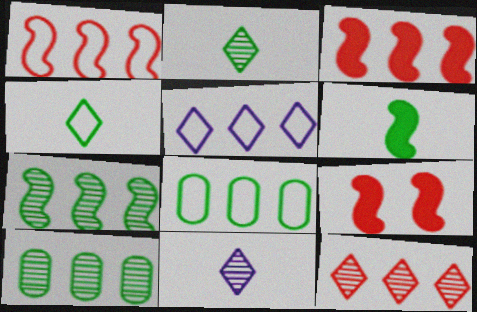[[1, 5, 8], 
[3, 5, 10], 
[8, 9, 11]]